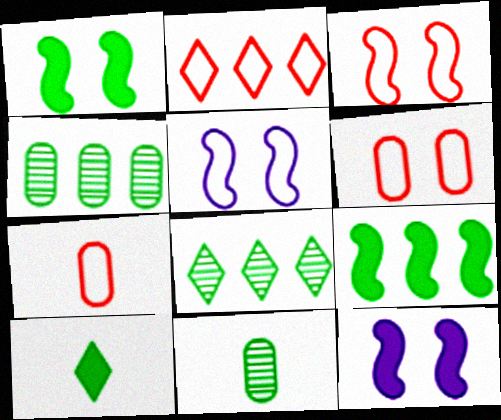[[2, 3, 7], 
[2, 11, 12], 
[7, 8, 12]]